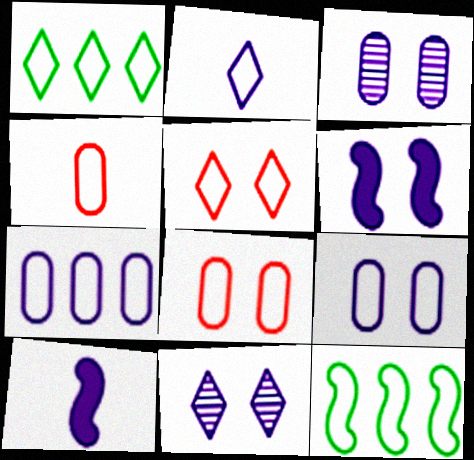[[1, 2, 5], 
[2, 8, 12], 
[6, 9, 11], 
[7, 10, 11]]